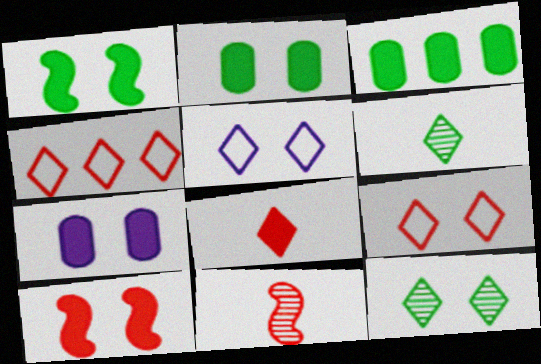[[3, 5, 11]]